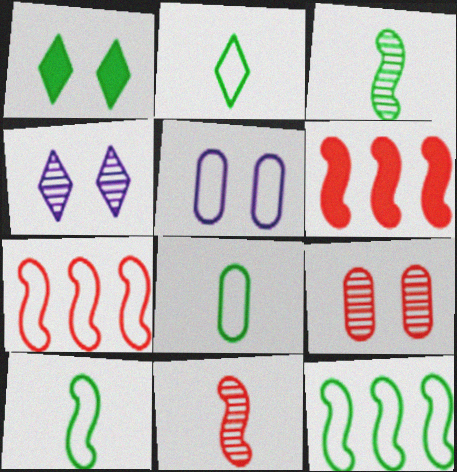[[2, 5, 7], 
[2, 8, 10], 
[4, 6, 8]]